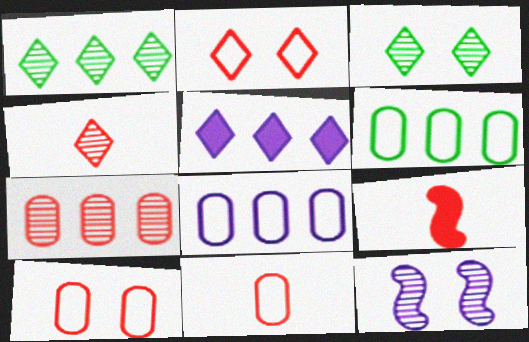[[2, 7, 9], 
[3, 8, 9], 
[4, 9, 11]]